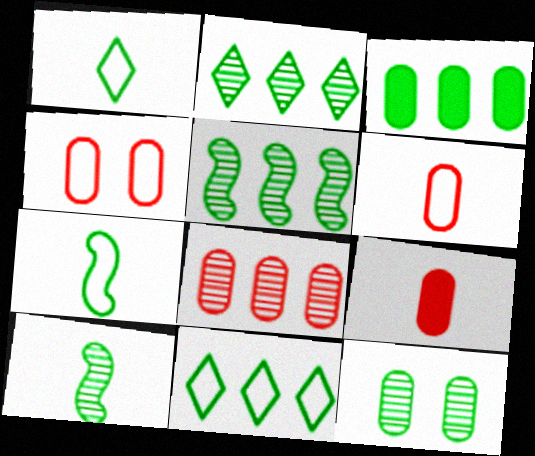[[2, 10, 12], 
[3, 5, 11], 
[4, 8, 9]]